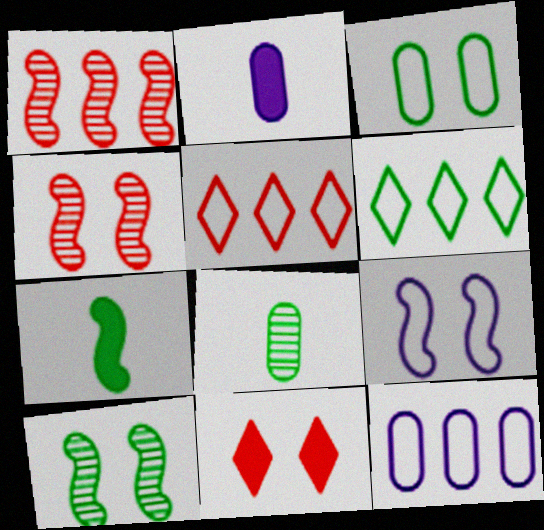[[1, 7, 9], 
[2, 4, 6], 
[2, 5, 10]]